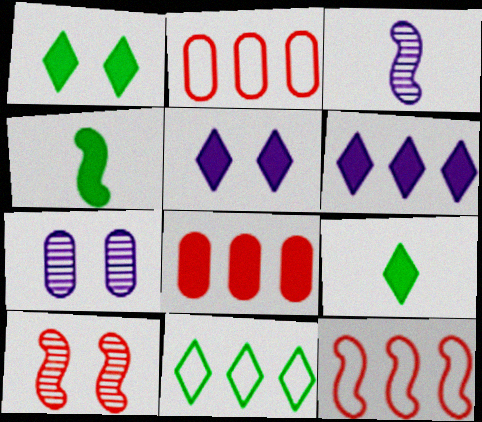[[1, 2, 3], 
[4, 5, 8], 
[7, 9, 12]]